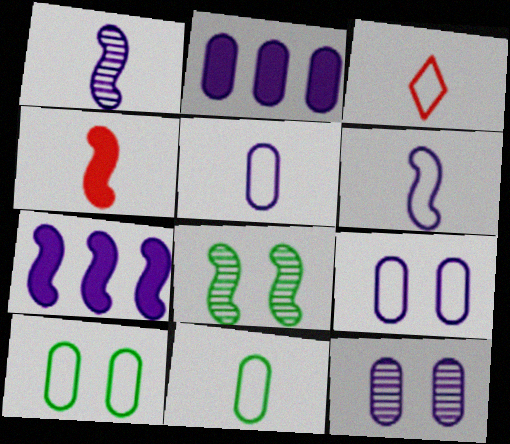[[2, 3, 8], 
[2, 5, 12], 
[3, 6, 11]]